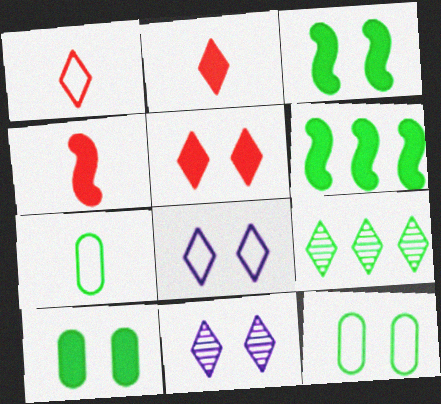[[2, 8, 9], 
[3, 7, 9]]